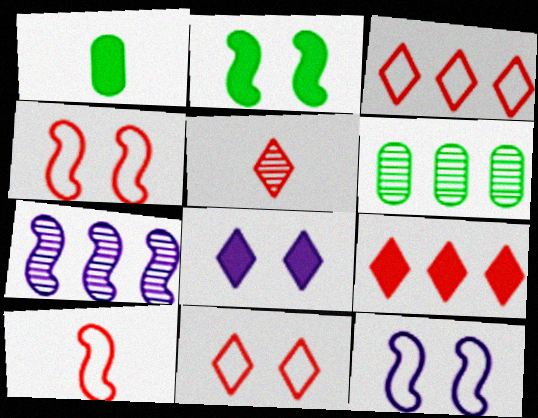[[1, 7, 11], 
[2, 7, 10], 
[5, 9, 11], 
[6, 8, 10]]